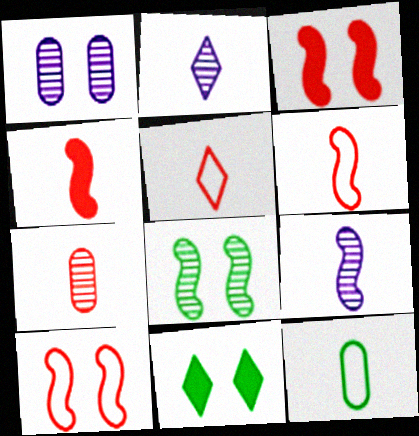[[1, 10, 11], 
[2, 4, 12], 
[4, 5, 7]]